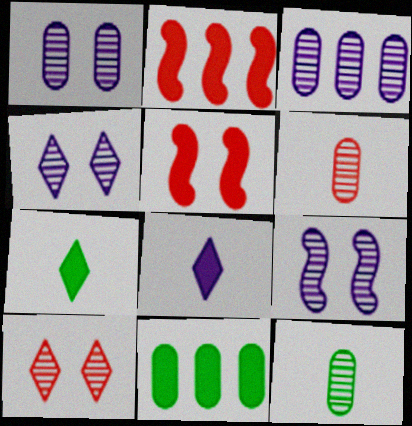[[1, 4, 9], 
[5, 8, 11]]